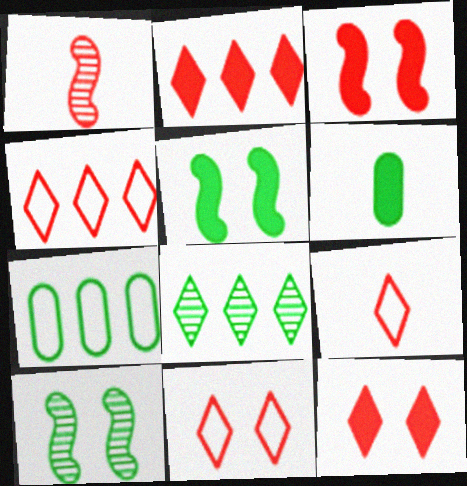[[4, 9, 11]]